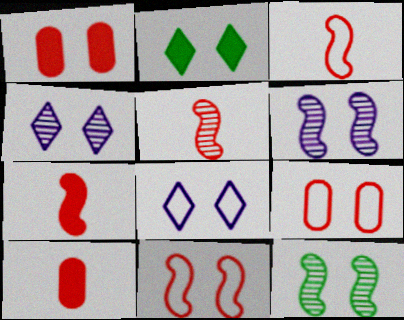[[1, 8, 12], 
[2, 6, 9], 
[3, 5, 7]]